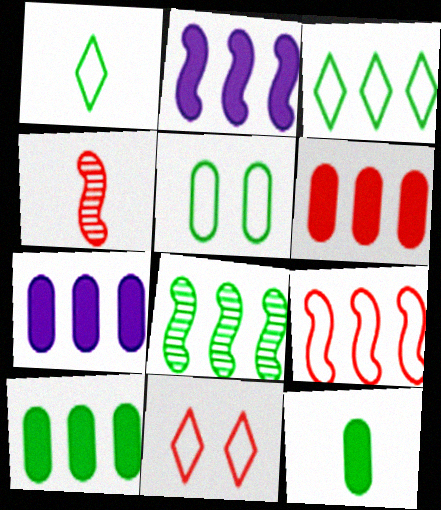[[2, 8, 9], 
[3, 8, 10], 
[4, 6, 11], 
[6, 7, 10]]